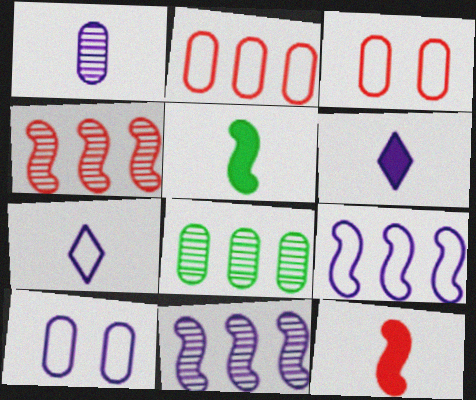[[6, 10, 11], 
[7, 9, 10]]